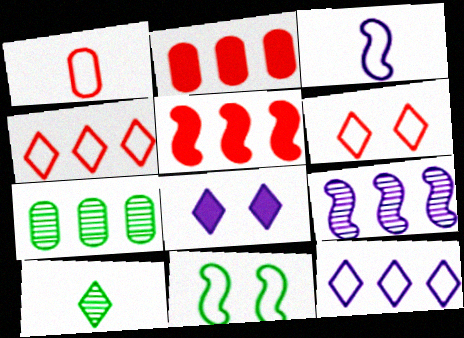[[1, 11, 12], 
[4, 8, 10], 
[5, 7, 12]]